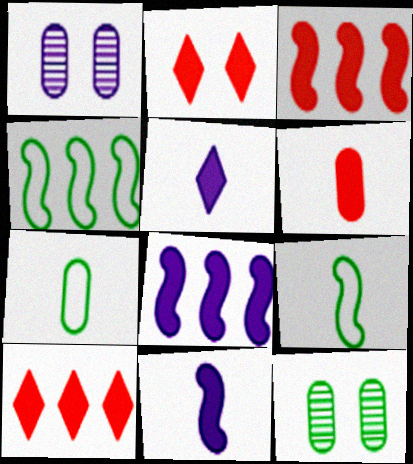[[1, 9, 10], 
[2, 3, 6]]